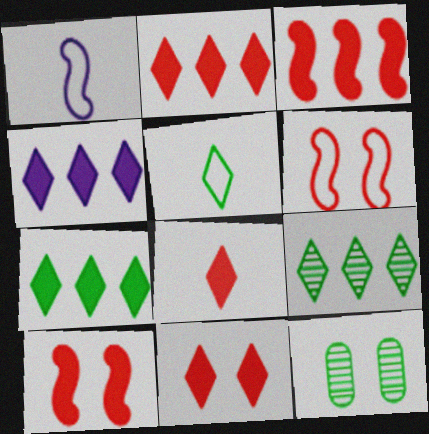[[1, 2, 12], 
[2, 4, 7], 
[2, 8, 11]]